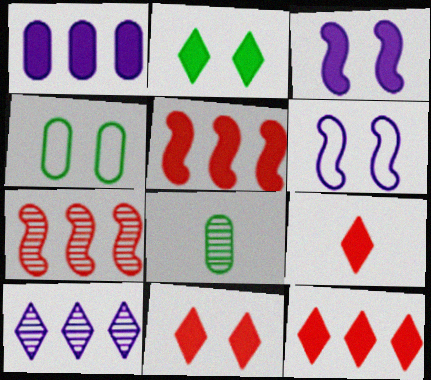[[6, 8, 12], 
[9, 11, 12]]